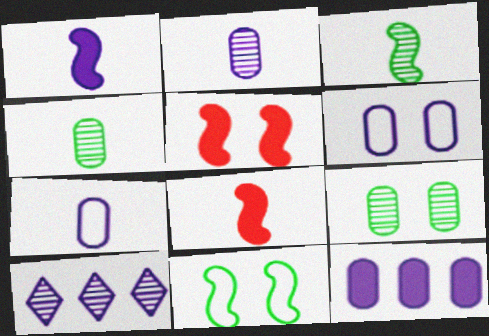[[1, 6, 10], 
[2, 6, 12]]